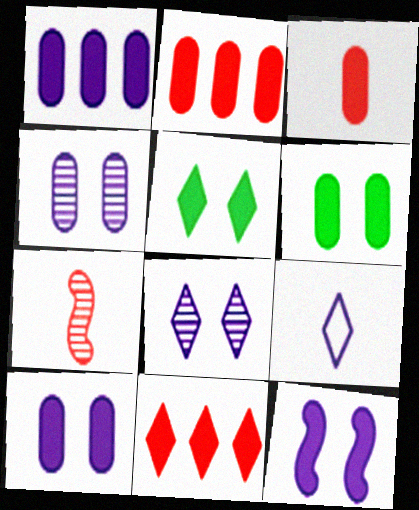[[1, 3, 6]]